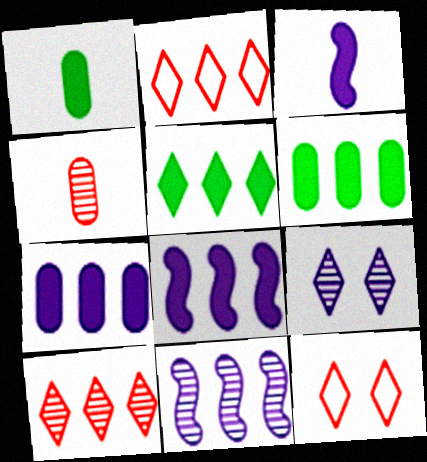[[1, 11, 12], 
[2, 6, 11]]